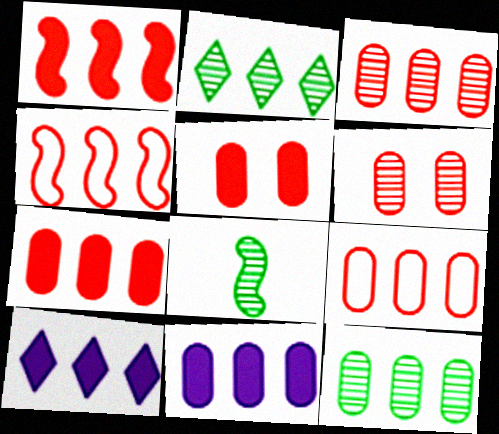[[2, 4, 11], 
[3, 7, 9], 
[4, 10, 12], 
[9, 11, 12]]